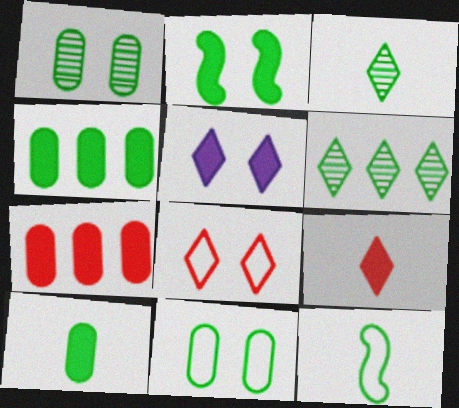[[3, 10, 12]]